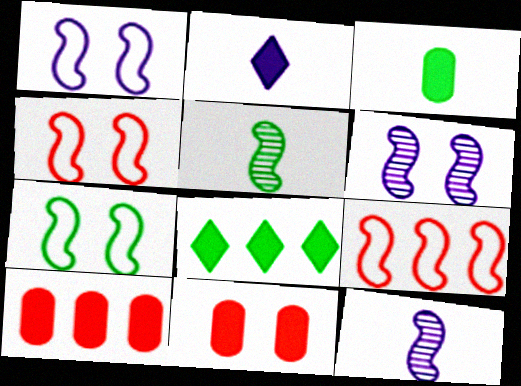[[1, 4, 7]]